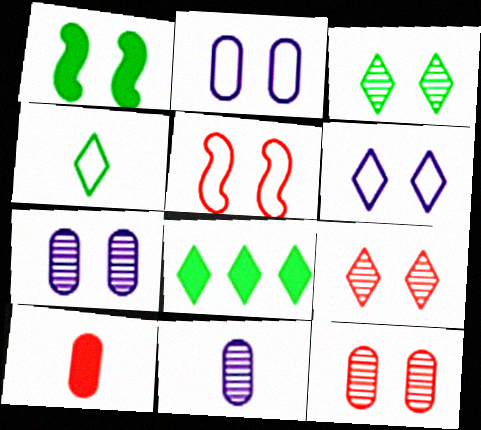[[1, 2, 9], 
[1, 6, 12], 
[3, 4, 8], 
[5, 8, 11]]